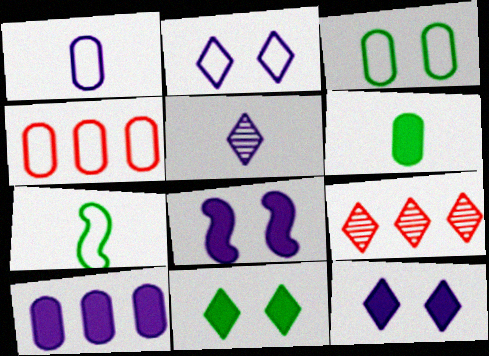[[1, 3, 4], 
[2, 4, 7]]